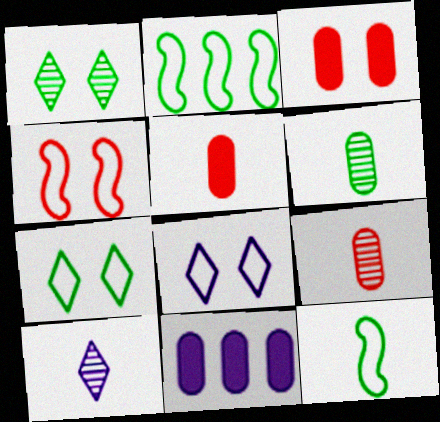[[2, 3, 10], 
[5, 10, 12]]